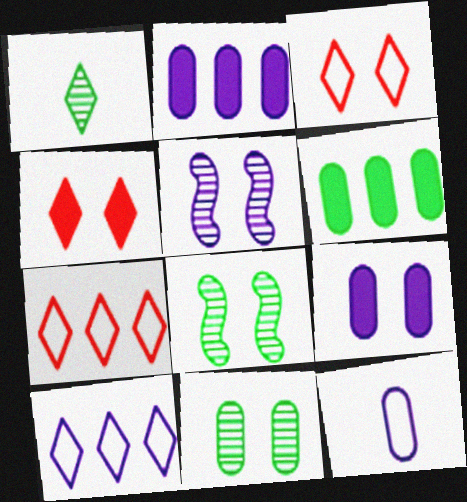[[1, 4, 10], 
[3, 8, 9]]